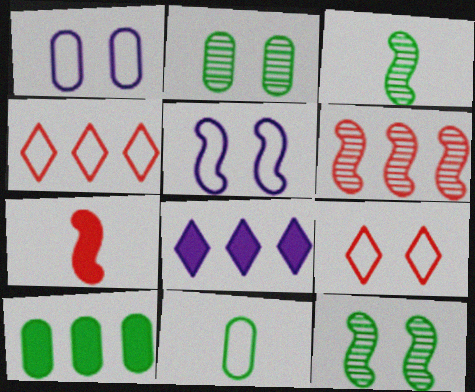[[2, 10, 11], 
[4, 5, 11]]